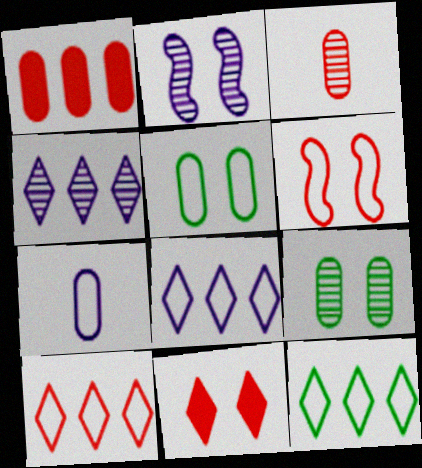[[1, 7, 9], 
[2, 5, 11], 
[6, 7, 12], 
[8, 10, 12]]